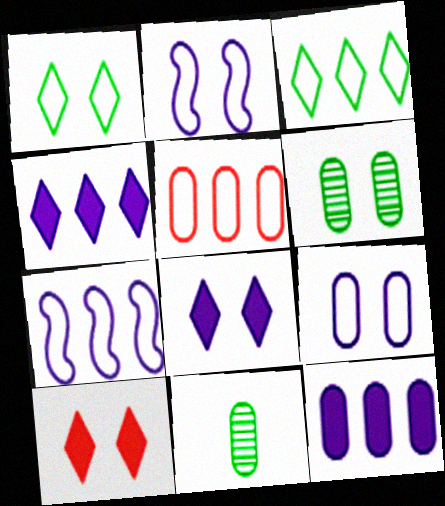[[2, 6, 10], 
[3, 5, 7], 
[7, 10, 11]]